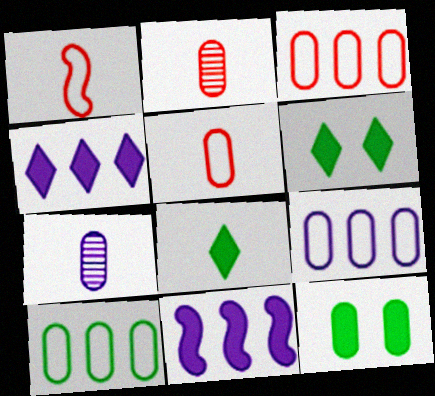[[1, 7, 8], 
[2, 9, 12], 
[3, 7, 12], 
[3, 9, 10]]